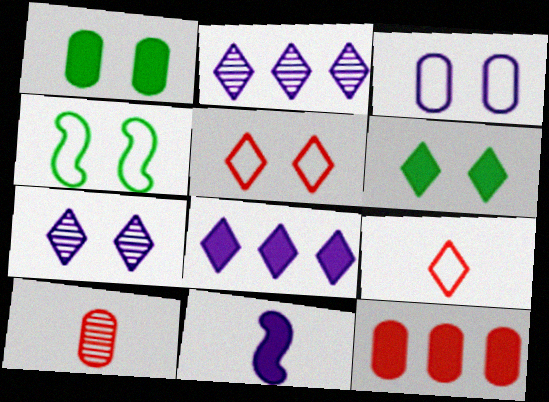[[2, 3, 11], 
[2, 6, 9], 
[3, 4, 5], 
[4, 8, 10], 
[5, 6, 7], 
[6, 11, 12]]